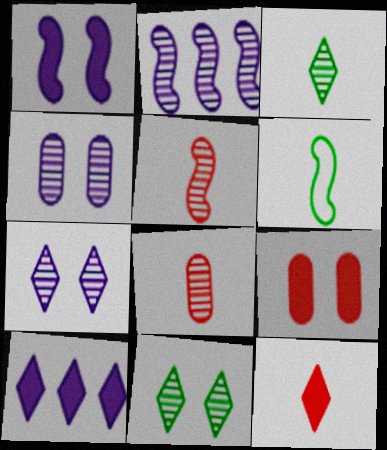[[2, 8, 11]]